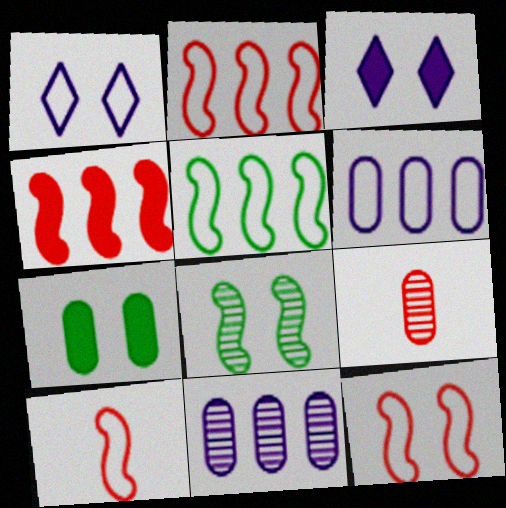[[2, 10, 12], 
[3, 5, 9], 
[6, 7, 9]]